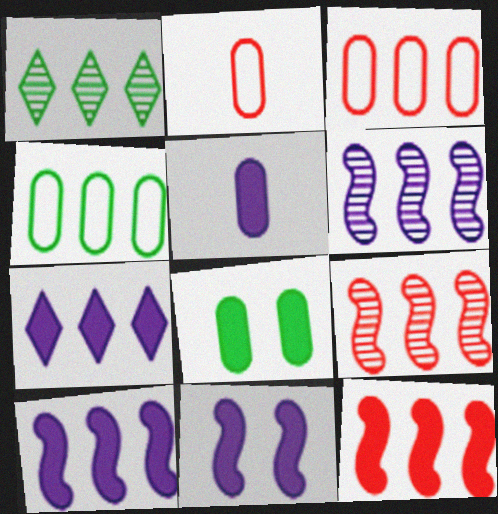[[1, 2, 11], 
[1, 3, 10], 
[4, 7, 9], 
[5, 7, 11]]